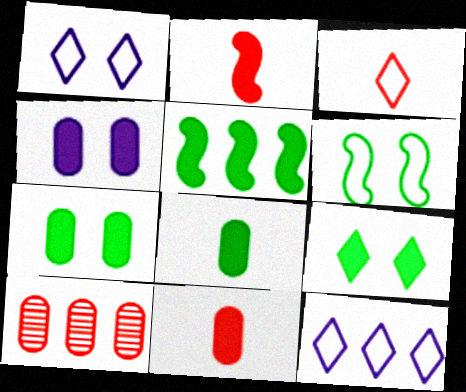[[5, 8, 9], 
[5, 10, 12]]